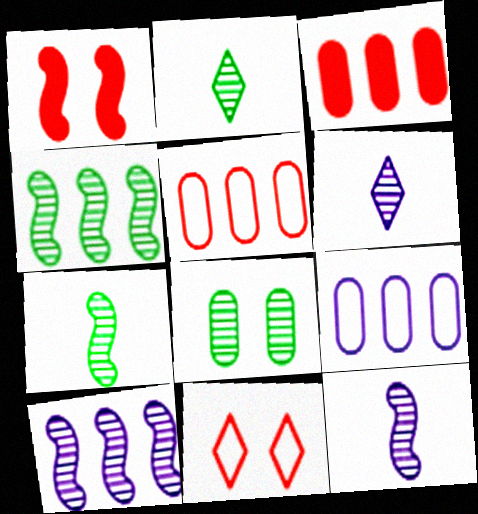[[1, 2, 9], 
[2, 4, 8]]